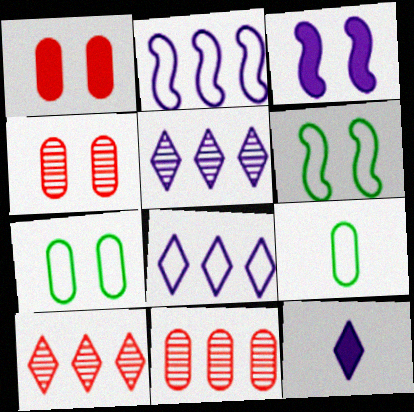[[3, 9, 10], 
[6, 11, 12]]